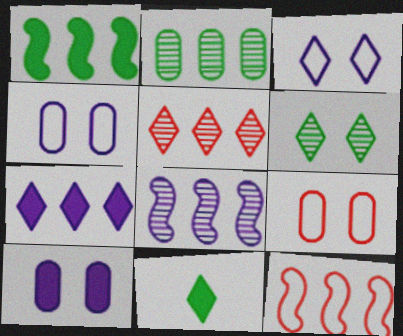[[1, 8, 12], 
[2, 5, 8], 
[2, 7, 12], 
[3, 5, 11], 
[8, 9, 11]]